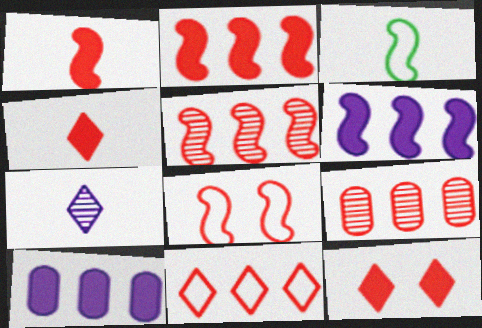[[1, 5, 8], 
[2, 9, 11], 
[4, 8, 9]]